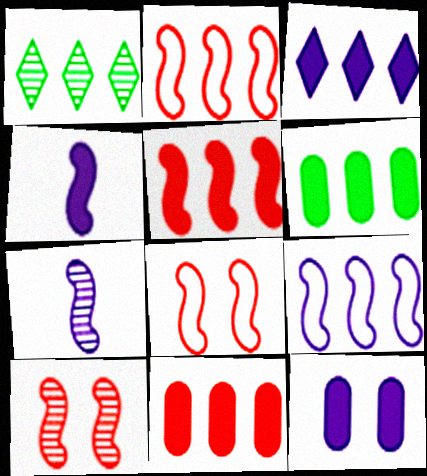[[1, 9, 11], 
[3, 4, 12], 
[3, 5, 6]]